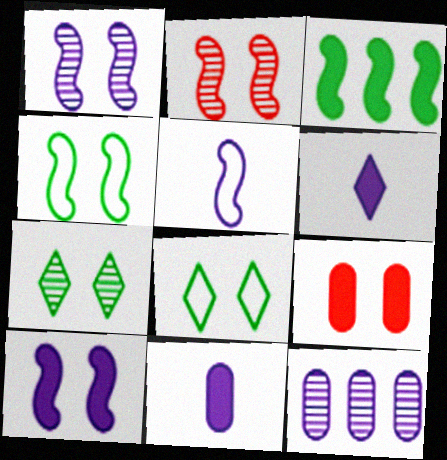[[1, 8, 9], 
[2, 3, 5], 
[2, 4, 10], 
[3, 6, 9]]